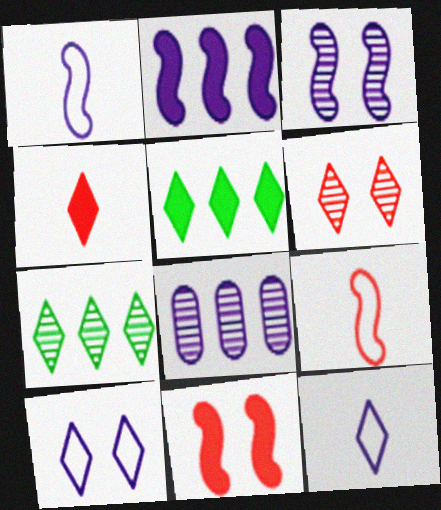[[1, 2, 3], 
[4, 7, 10], 
[5, 6, 12]]